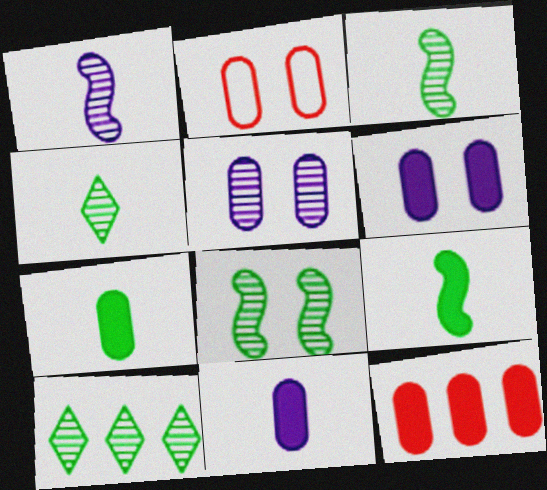[[6, 7, 12]]